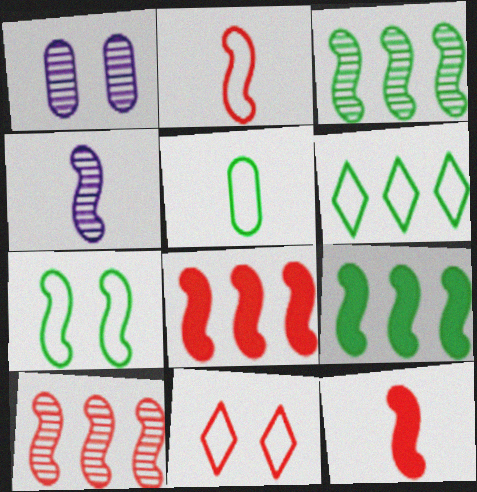[[1, 6, 12], 
[4, 7, 8], 
[5, 6, 7]]